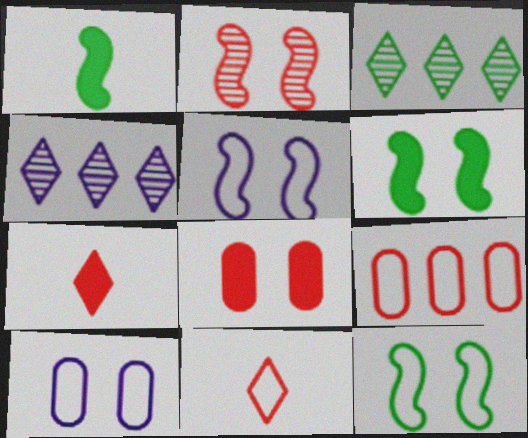[[2, 5, 6], 
[2, 7, 9]]